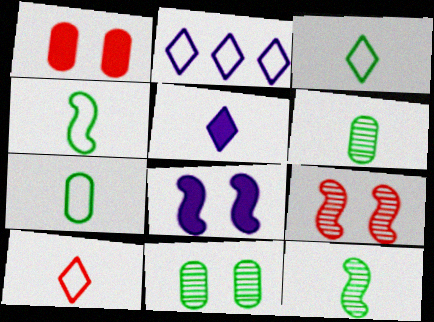[[1, 2, 12], 
[3, 4, 7]]